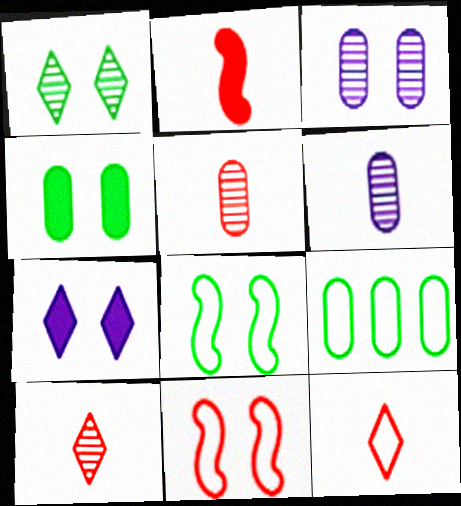[[1, 4, 8], 
[2, 5, 12]]